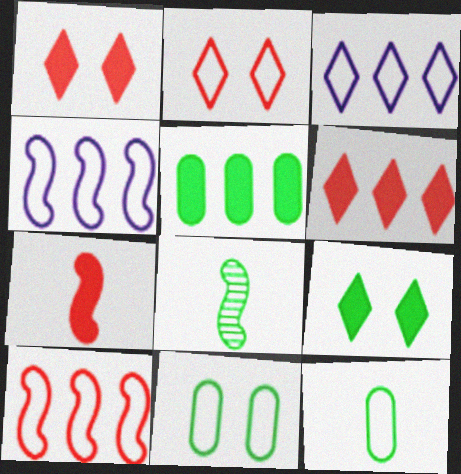[[2, 4, 12]]